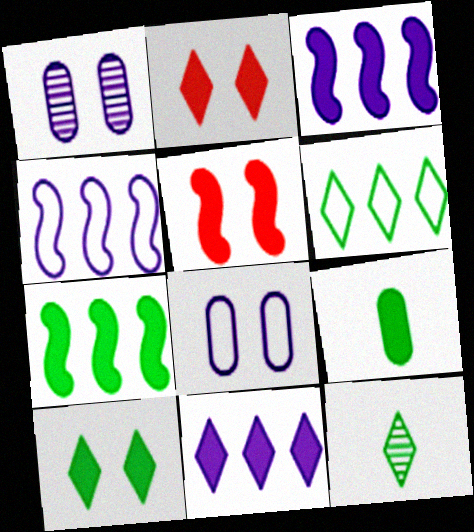[[2, 3, 9], 
[5, 9, 11], 
[6, 10, 12], 
[7, 9, 10]]